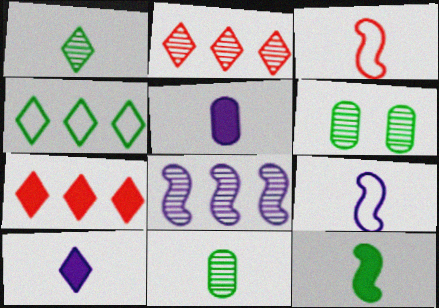[[1, 3, 5], 
[3, 10, 11], 
[4, 6, 12], 
[6, 7, 9]]